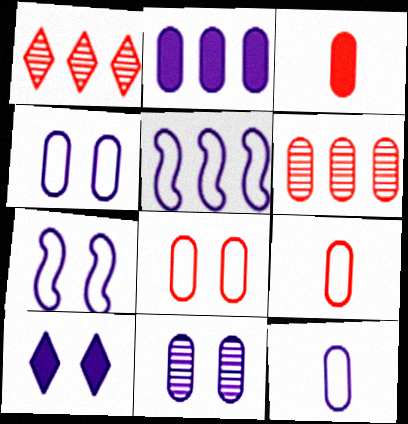[[2, 11, 12], 
[3, 6, 8], 
[7, 10, 11]]